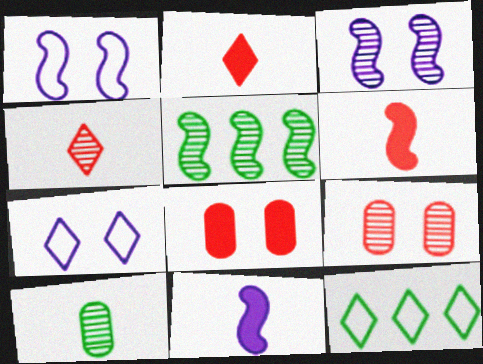[[1, 5, 6], 
[9, 11, 12]]